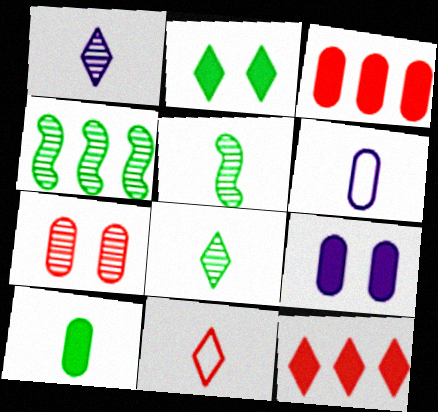[[1, 4, 7], 
[3, 9, 10], 
[4, 9, 11]]